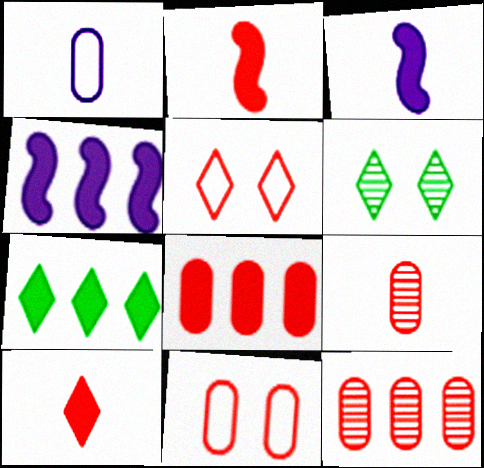[[2, 5, 12], 
[4, 7, 8], 
[8, 9, 11]]